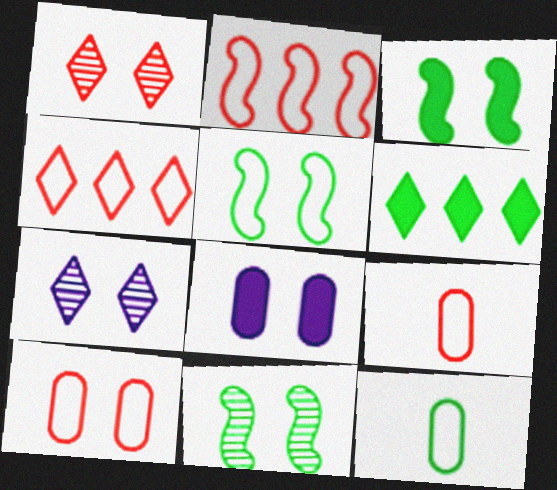[[1, 5, 8], 
[3, 5, 11], 
[3, 7, 10], 
[6, 11, 12]]